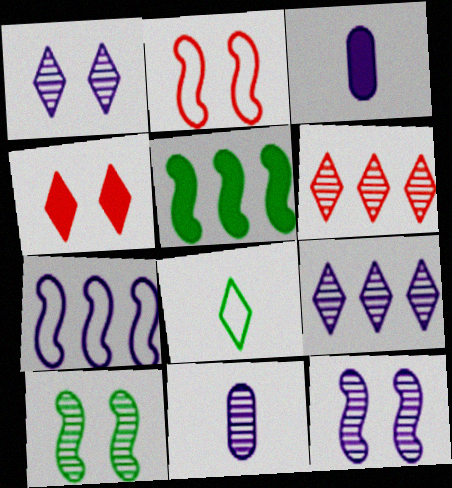[[1, 3, 7], 
[3, 4, 5], 
[4, 8, 9], 
[6, 10, 11], 
[9, 11, 12]]